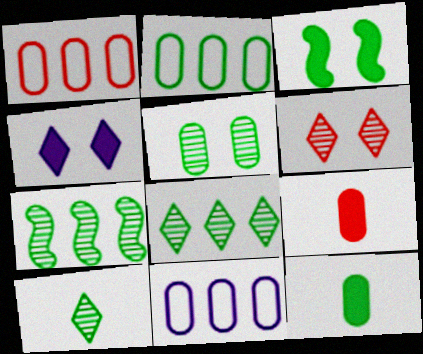[[1, 2, 11], 
[2, 3, 10], 
[2, 5, 12], 
[5, 7, 10], 
[5, 9, 11]]